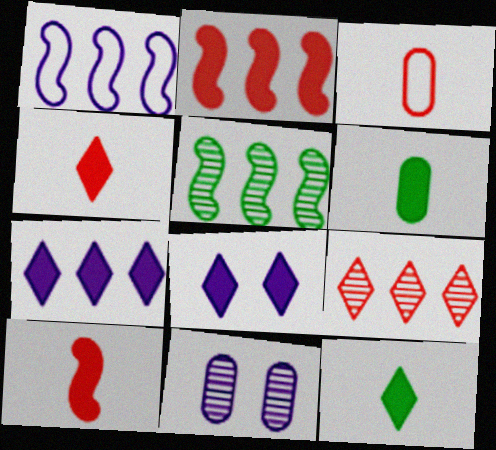[[1, 2, 5], 
[2, 6, 8], 
[3, 5, 8]]